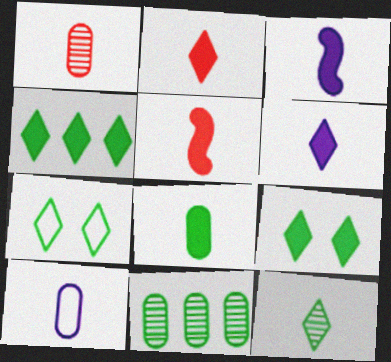[[1, 8, 10], 
[2, 3, 8], 
[4, 7, 12], 
[5, 6, 8], 
[5, 10, 12]]